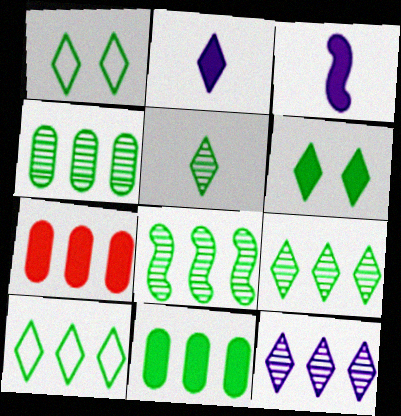[[3, 6, 7], 
[4, 8, 9], 
[5, 6, 10], 
[8, 10, 11]]